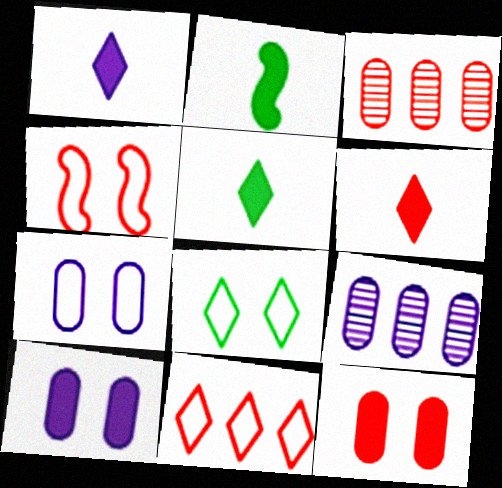[[1, 5, 6], 
[3, 4, 6], 
[4, 5, 9], 
[4, 7, 8]]